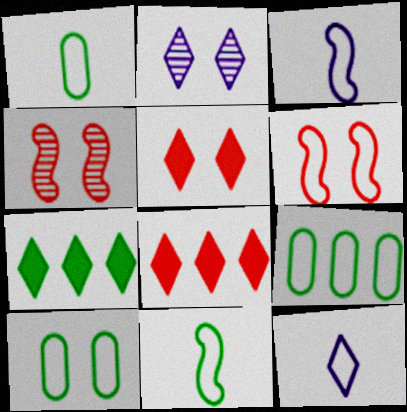[[1, 9, 10], 
[6, 9, 12]]